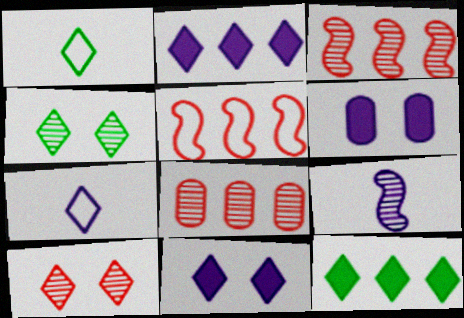[[1, 2, 10], 
[1, 3, 6], 
[1, 4, 12], 
[4, 8, 9], 
[7, 10, 12]]